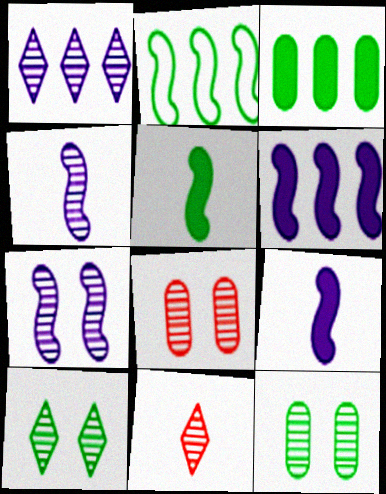[[1, 10, 11], 
[7, 8, 10]]